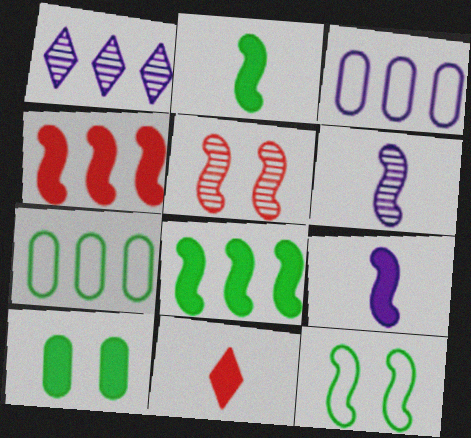[[1, 4, 7], 
[4, 6, 12]]